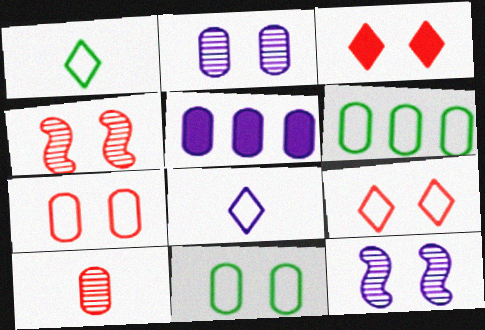[[1, 4, 5], 
[3, 4, 7], 
[3, 11, 12], 
[5, 8, 12], 
[5, 10, 11]]